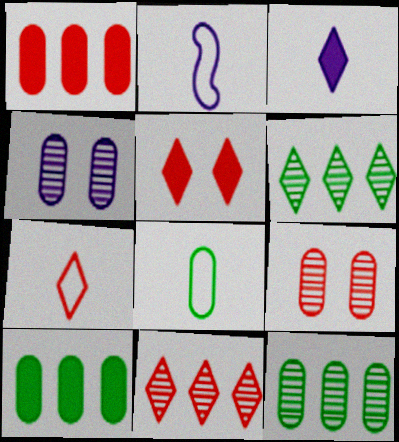[[1, 4, 8], 
[2, 5, 12], 
[2, 7, 8], 
[5, 7, 11]]